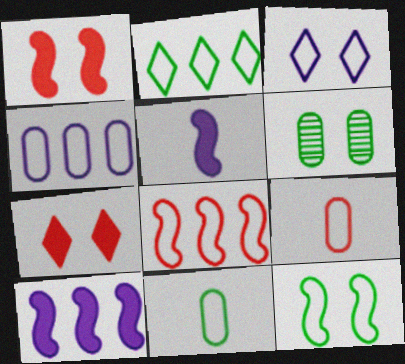[[1, 3, 6], 
[2, 4, 8], 
[2, 11, 12], 
[3, 8, 11]]